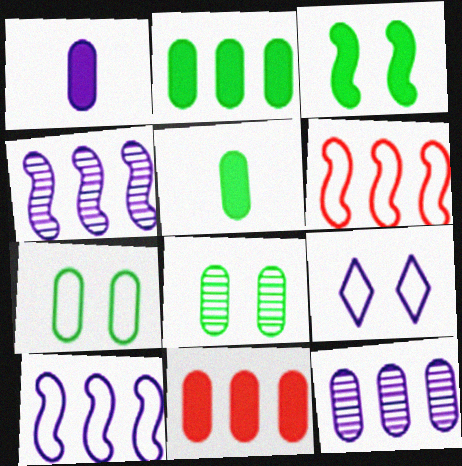[[1, 4, 9]]